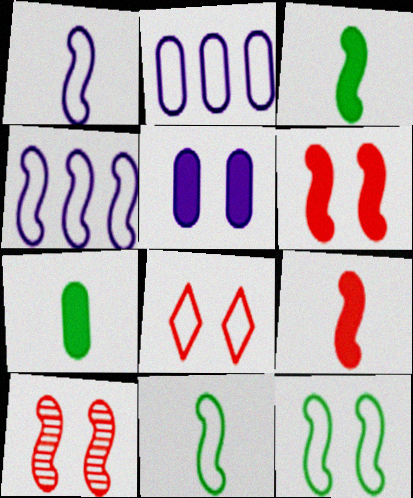[[2, 8, 11], 
[3, 4, 10]]